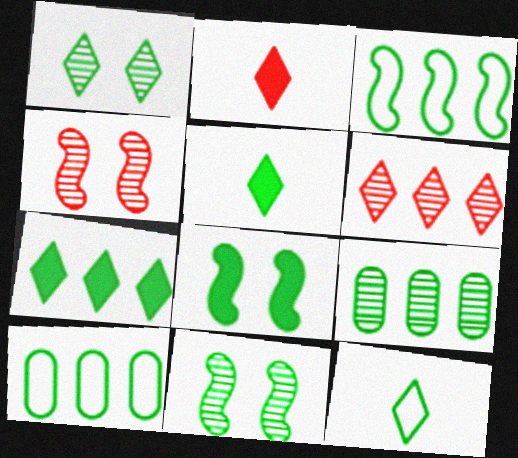[[1, 7, 12], 
[3, 7, 9], 
[5, 10, 11], 
[8, 9, 12]]